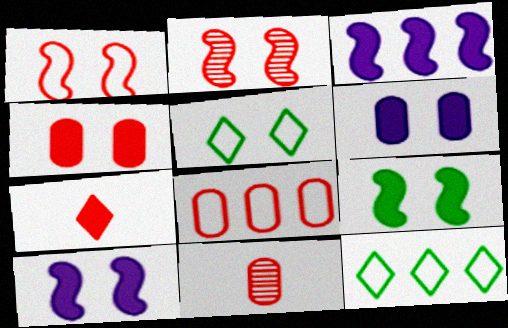[[2, 5, 6], 
[2, 7, 8], 
[3, 5, 11], 
[4, 8, 11], 
[10, 11, 12]]